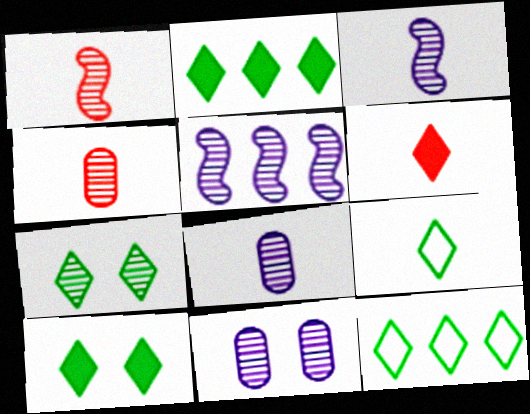[[2, 7, 9], 
[4, 5, 7]]